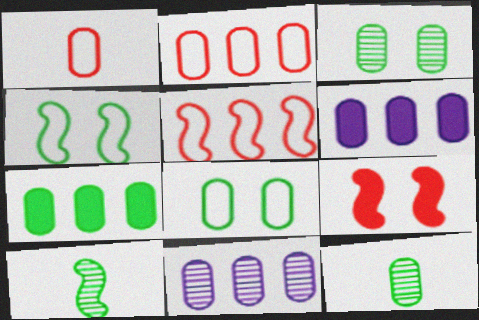[[1, 3, 6], 
[2, 7, 11], 
[7, 8, 12]]